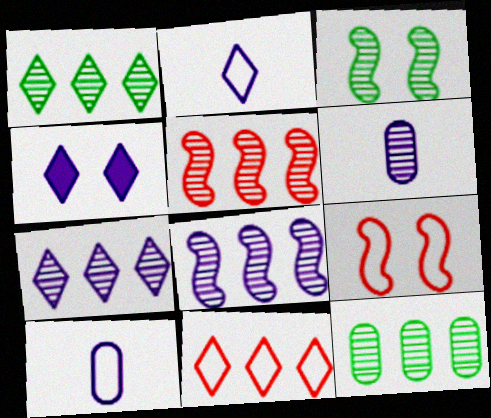[[2, 4, 7], 
[4, 8, 10], 
[5, 7, 12]]